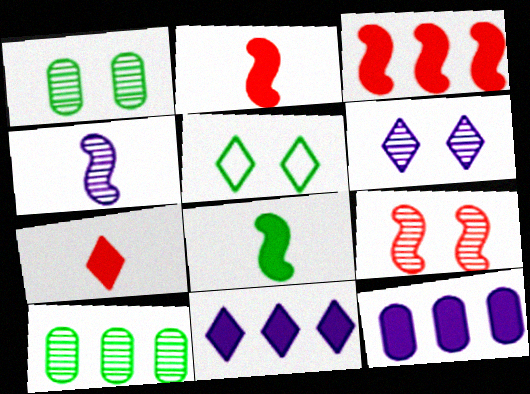[[1, 6, 9], 
[5, 8, 10]]